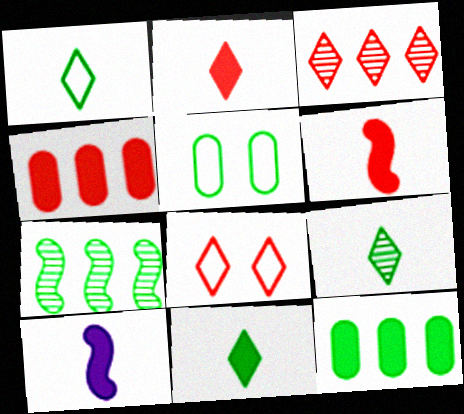[[1, 9, 11], 
[2, 3, 8], 
[3, 5, 10], 
[5, 7, 11]]